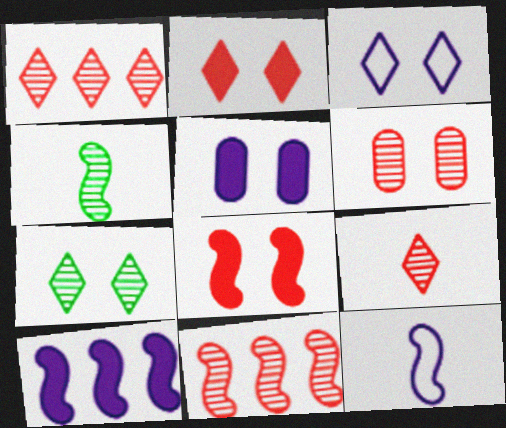[[2, 3, 7], 
[6, 9, 11]]